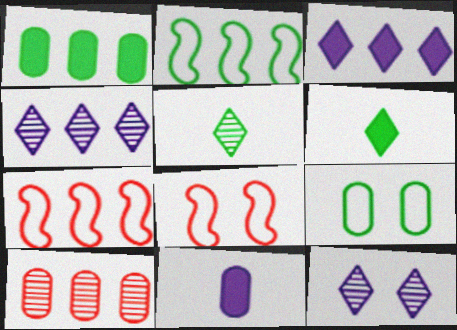[[1, 4, 7], 
[2, 3, 10], 
[9, 10, 11]]